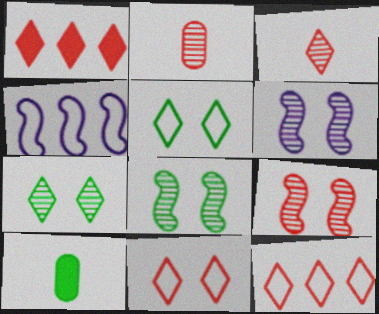[[1, 3, 11], 
[6, 8, 9], 
[6, 10, 12]]